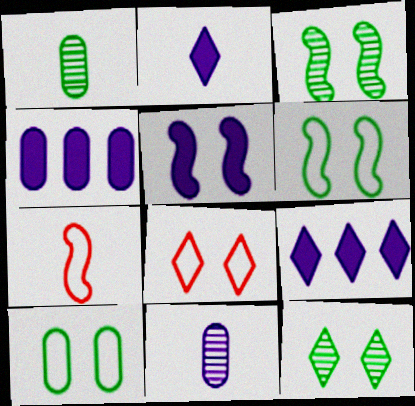[[1, 2, 7], 
[2, 4, 5], 
[4, 7, 12]]